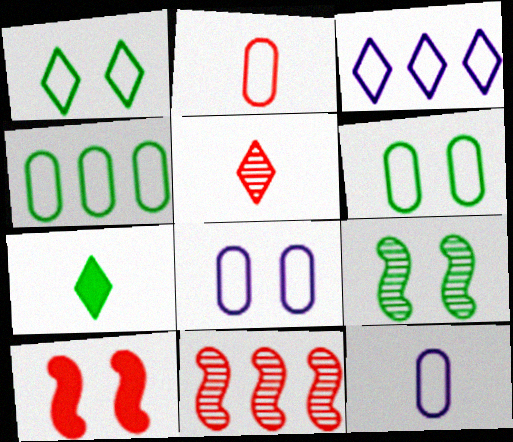[[2, 4, 8], 
[4, 7, 9], 
[7, 8, 11]]